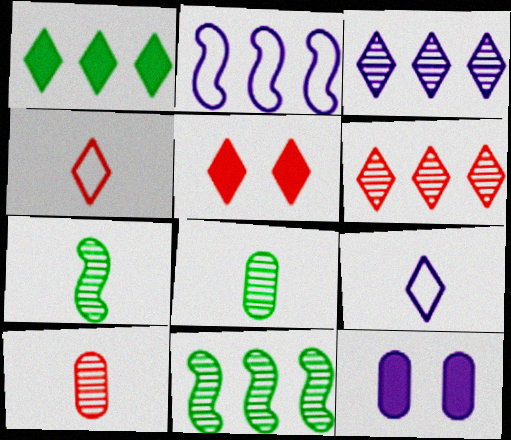[[2, 5, 8], 
[4, 5, 6], 
[4, 11, 12]]